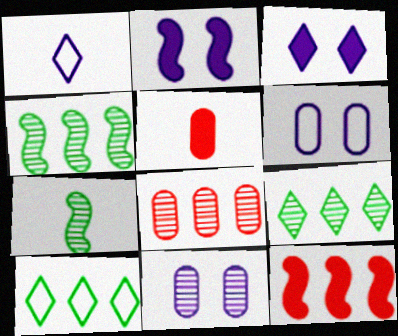[[1, 5, 7]]